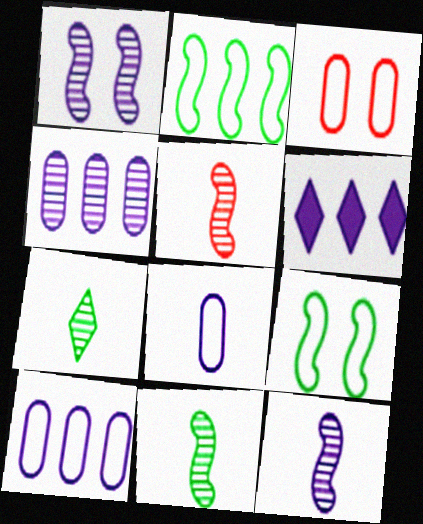[[1, 6, 8], 
[3, 6, 11], 
[5, 11, 12]]